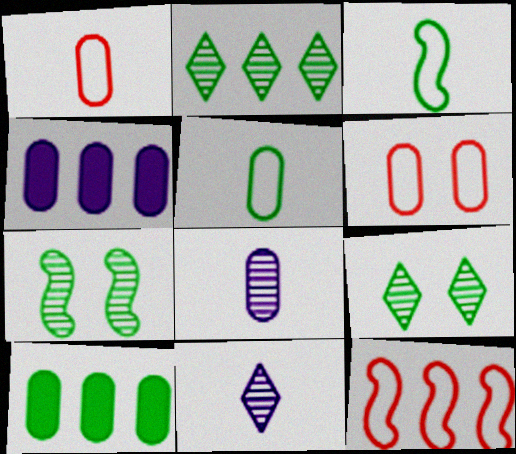[[2, 4, 12], 
[3, 9, 10], 
[6, 8, 10]]